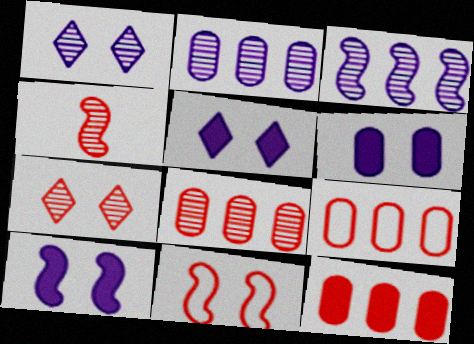[[4, 7, 8], 
[5, 6, 10], 
[8, 9, 12]]